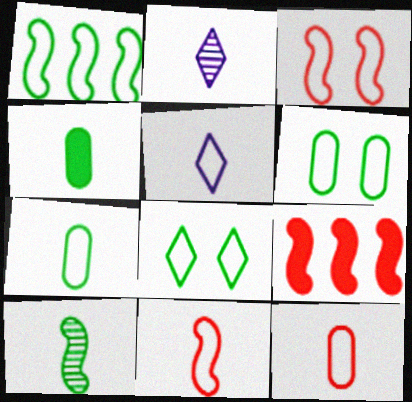[[1, 7, 8], 
[2, 4, 11], 
[2, 6, 9], 
[5, 7, 11]]